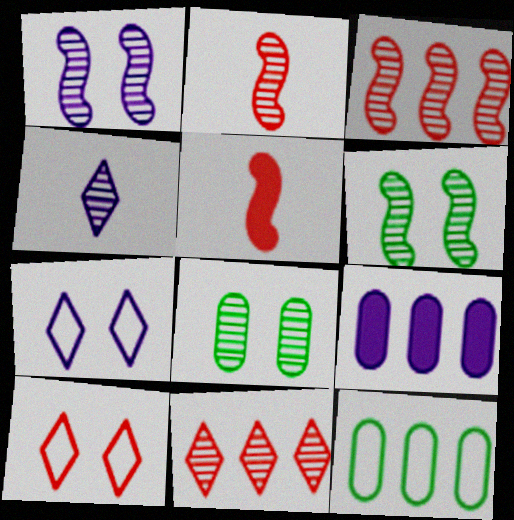[[3, 4, 8]]